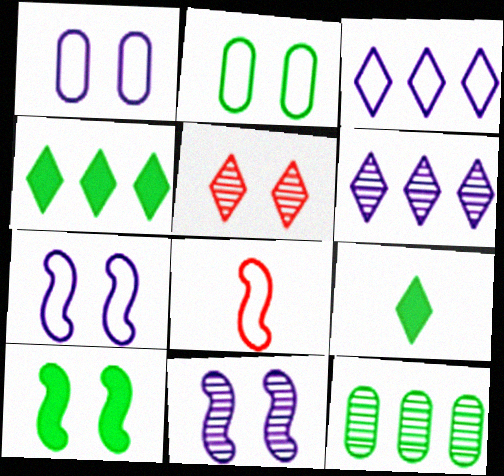[[1, 5, 10], 
[2, 3, 8], 
[3, 5, 9]]